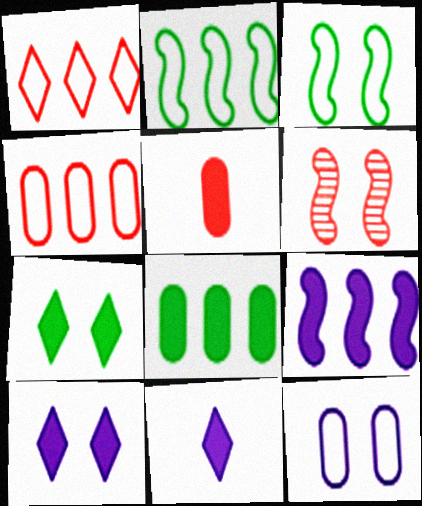[[1, 5, 6], 
[5, 7, 9], 
[6, 7, 12]]